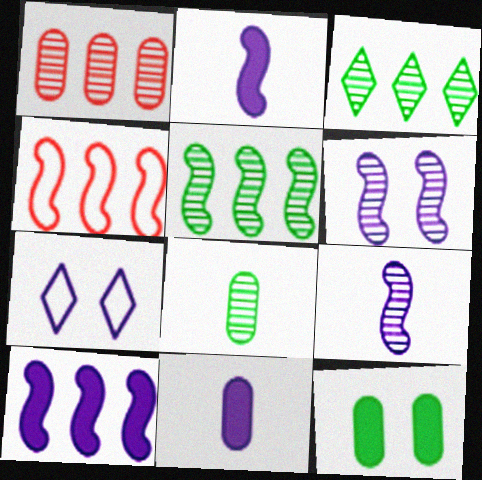[[4, 5, 10]]